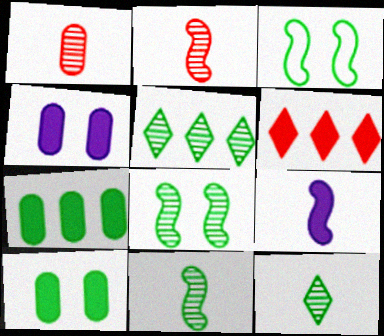[[3, 7, 12], 
[6, 9, 10]]